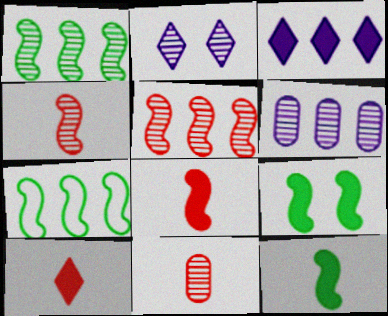[[1, 2, 11]]